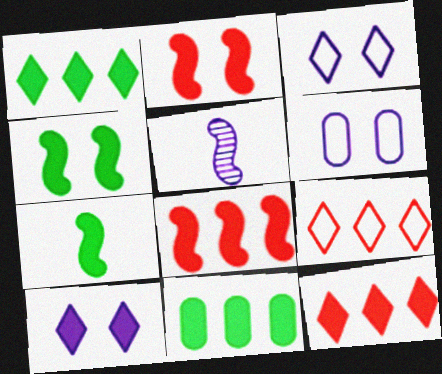[]